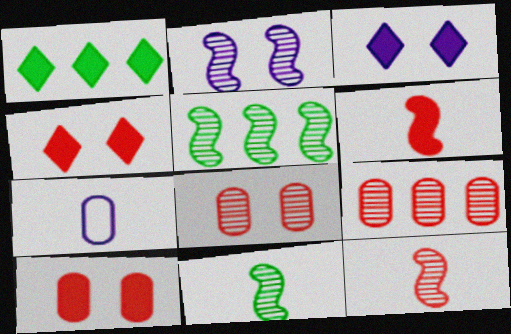[[2, 5, 12], 
[4, 5, 7]]